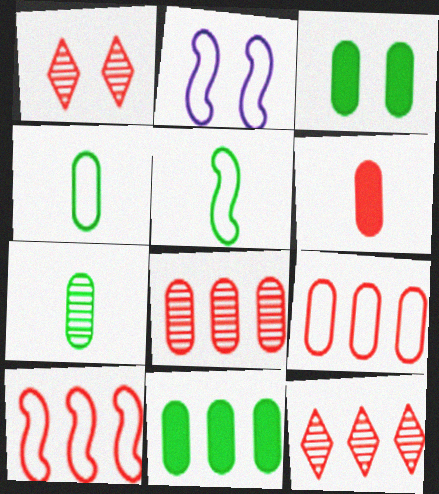[[1, 2, 3], 
[1, 6, 10], 
[2, 5, 10]]